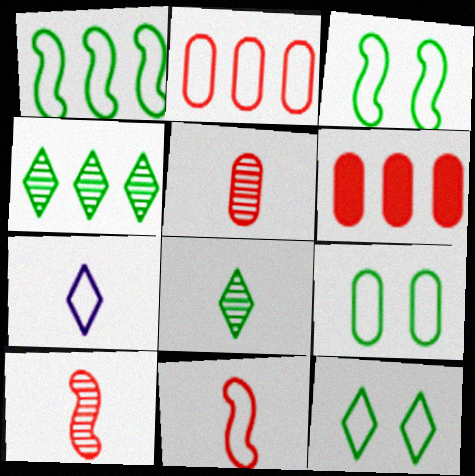[[2, 3, 7], 
[3, 9, 12]]